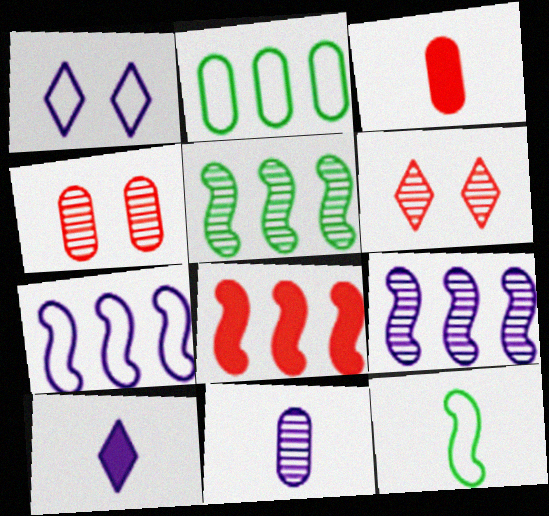[[1, 3, 5], 
[5, 6, 11], 
[5, 7, 8]]